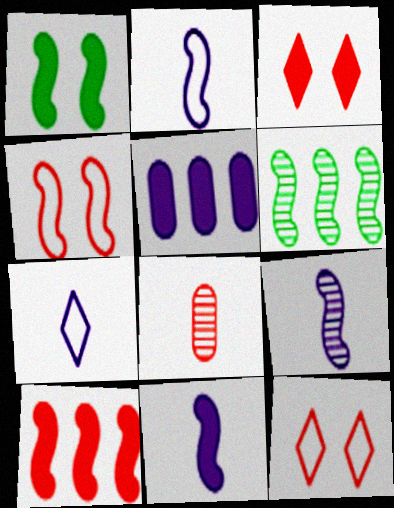[[1, 10, 11], 
[2, 9, 11], 
[4, 6, 11], 
[8, 10, 12]]